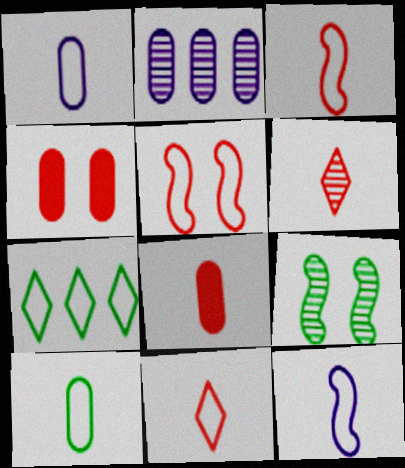[[1, 5, 7], 
[2, 4, 10], 
[2, 6, 9], 
[3, 6, 8], 
[10, 11, 12]]